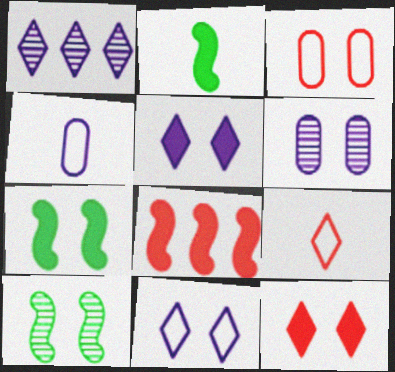[[1, 2, 3], 
[3, 5, 10]]